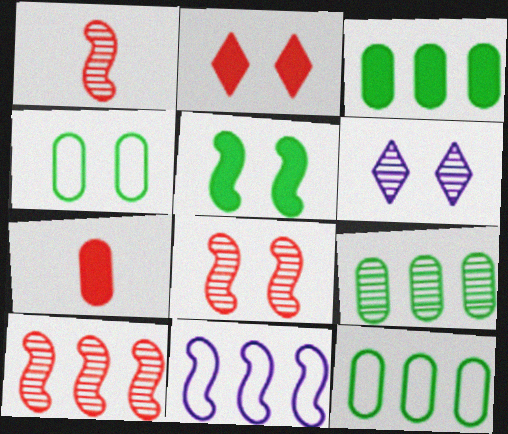[[1, 5, 11], 
[1, 6, 9], 
[1, 8, 10], 
[3, 9, 12]]